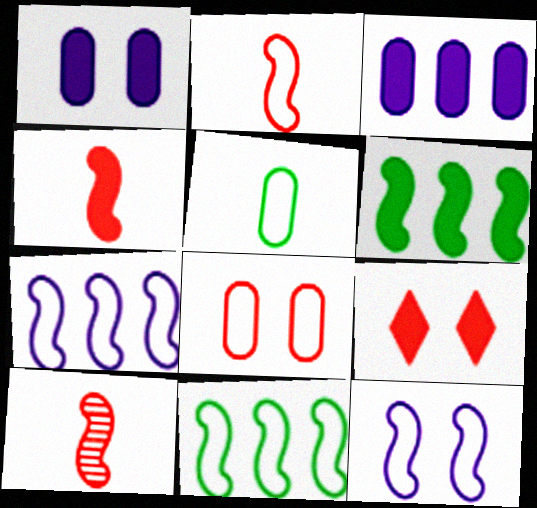[[2, 4, 10], 
[2, 11, 12], 
[6, 10, 12]]